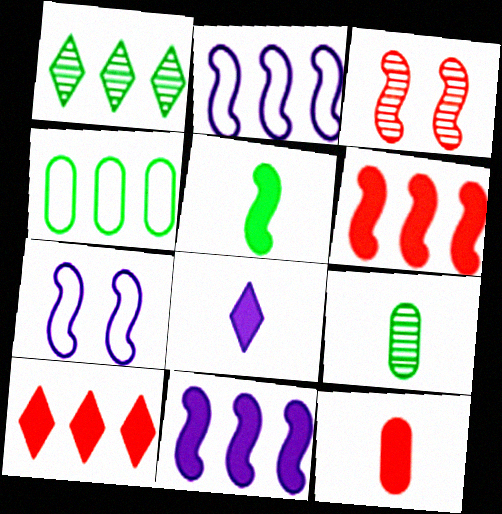[[1, 7, 12], 
[2, 3, 5], 
[3, 4, 8], 
[5, 8, 12], 
[7, 9, 10]]